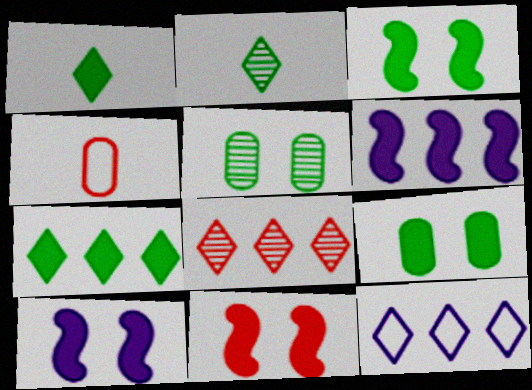[[3, 10, 11], 
[4, 8, 11], 
[7, 8, 12]]